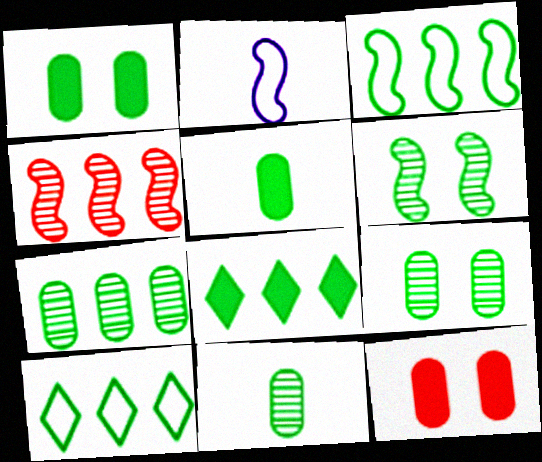[[3, 7, 8], 
[5, 6, 10], 
[7, 9, 11]]